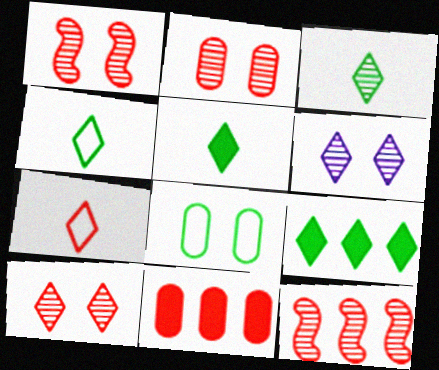[[1, 2, 10], 
[1, 7, 11], 
[3, 4, 5], 
[6, 7, 9]]